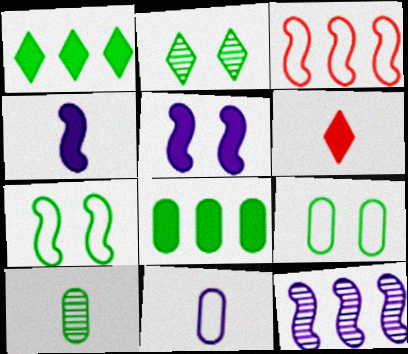[[1, 7, 10], 
[5, 6, 8], 
[6, 9, 12], 
[8, 9, 10]]